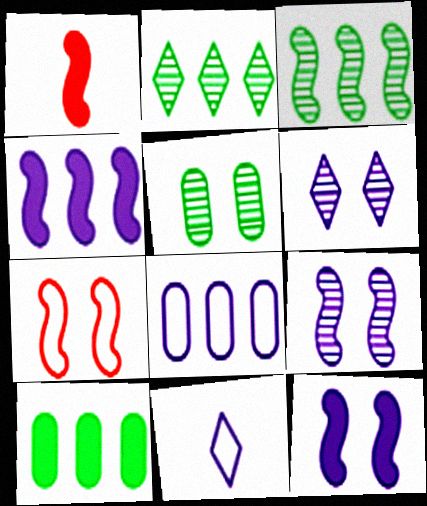[]